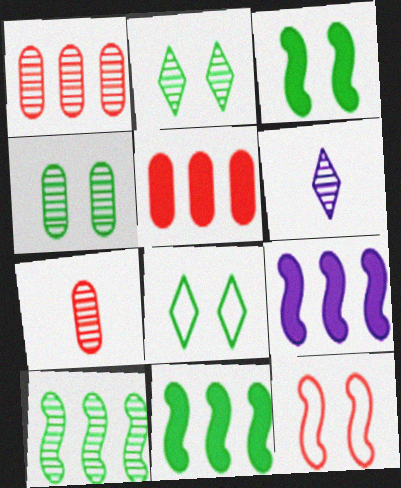[[3, 4, 8], 
[7, 8, 9]]